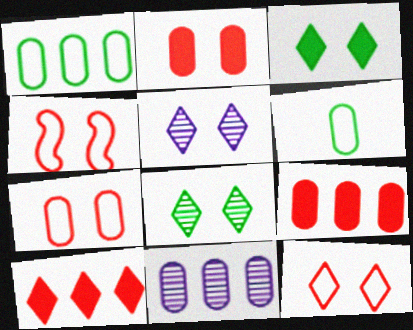[[1, 9, 11], 
[2, 6, 11], 
[3, 5, 12], 
[4, 7, 12]]